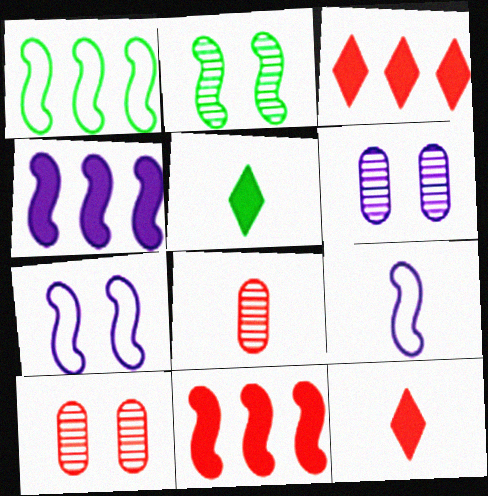[[1, 6, 12], 
[2, 9, 11], 
[5, 8, 9]]